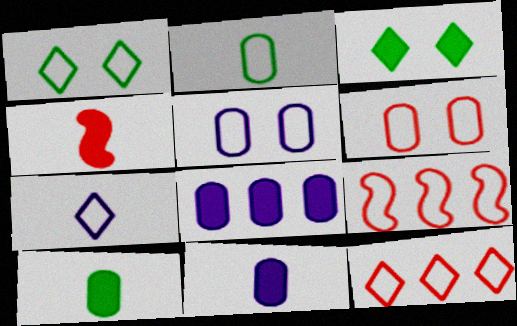[[1, 7, 12], 
[3, 4, 8]]